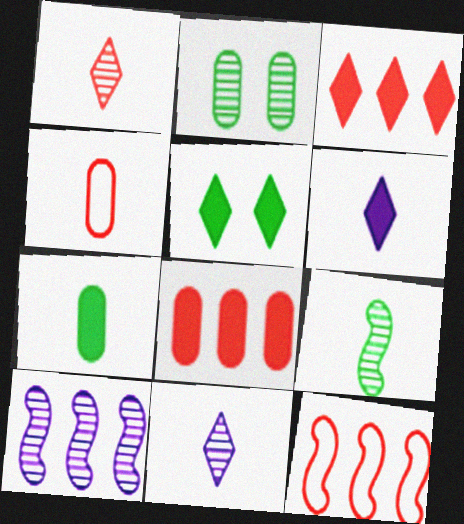[[1, 2, 10], 
[2, 6, 12], 
[3, 5, 6], 
[4, 5, 10], 
[4, 6, 9]]